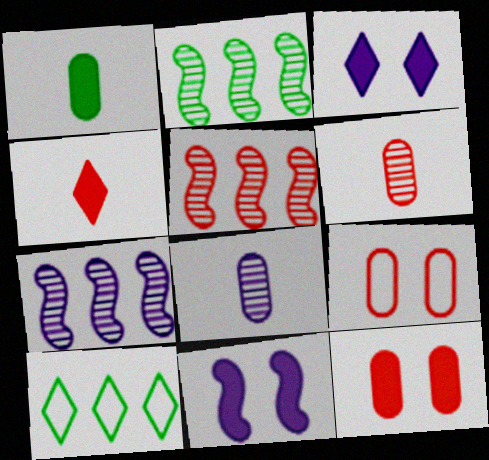[[2, 5, 7], 
[4, 5, 9], 
[6, 10, 11]]